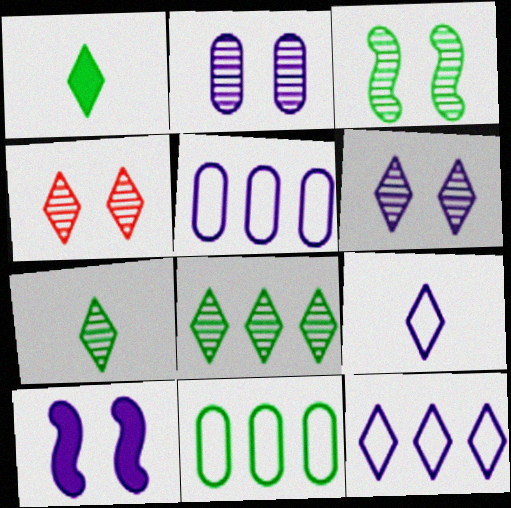[[1, 3, 11], 
[1, 4, 12], 
[2, 3, 4]]